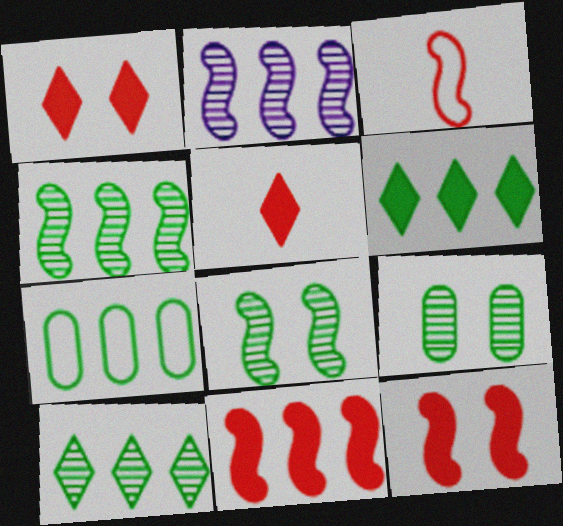[[4, 6, 7]]